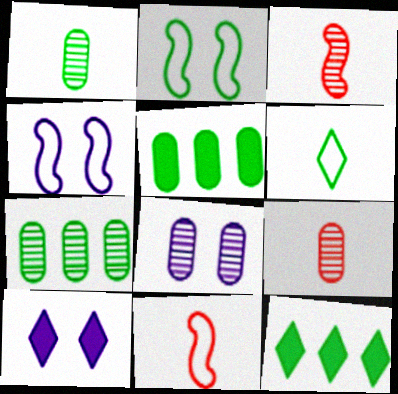[[1, 2, 12], 
[4, 8, 10], 
[4, 9, 12], 
[7, 8, 9], 
[7, 10, 11], 
[8, 11, 12]]